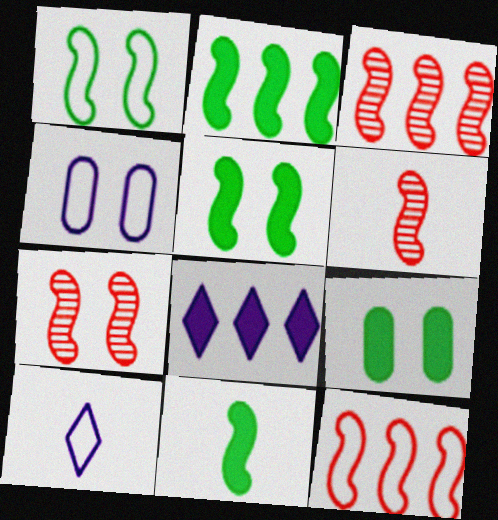[[2, 5, 11], 
[3, 6, 7], 
[3, 9, 10]]